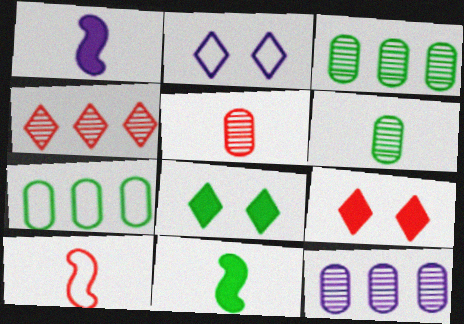[[1, 2, 12], 
[2, 7, 10], 
[8, 10, 12]]